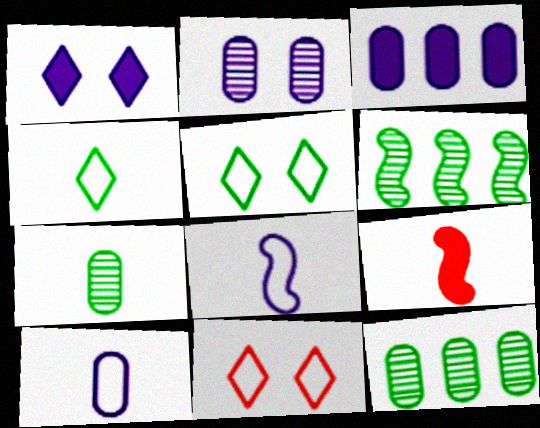[[2, 3, 10]]